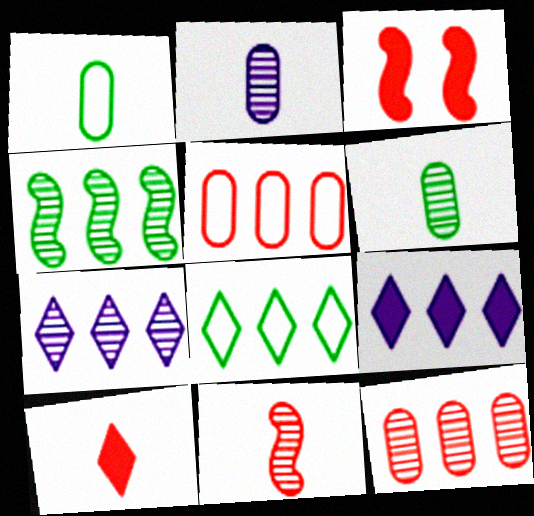[[1, 3, 7], 
[2, 3, 8], 
[4, 5, 9], 
[4, 7, 12]]